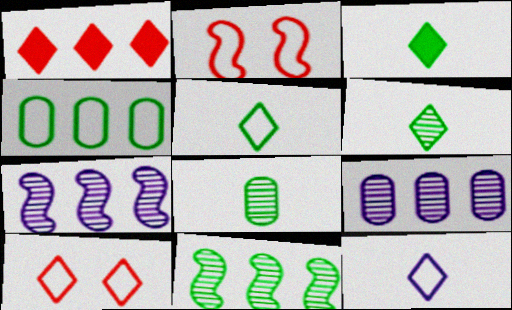[[1, 4, 7], 
[2, 3, 9], 
[2, 4, 12], 
[3, 5, 6]]